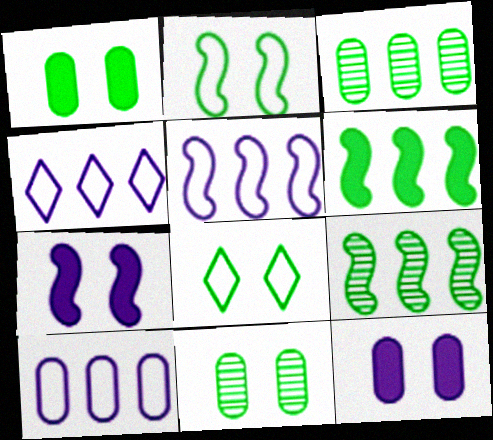[[4, 5, 10]]